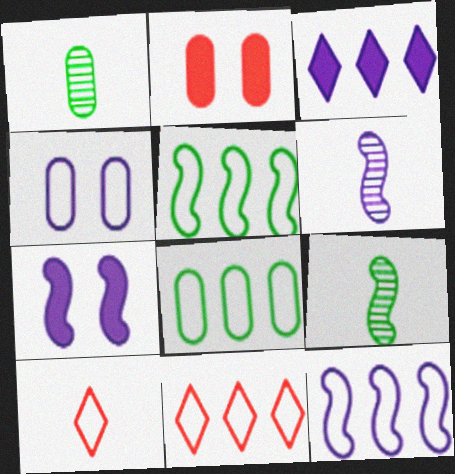[[1, 7, 11], 
[3, 4, 6], 
[4, 5, 10], 
[6, 7, 12], 
[8, 11, 12]]